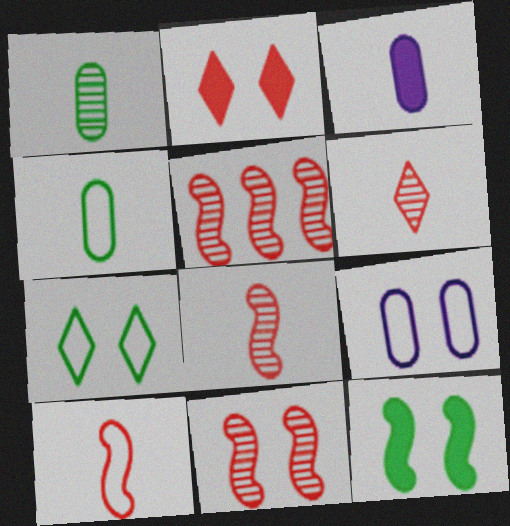[[3, 5, 7], 
[5, 8, 11]]